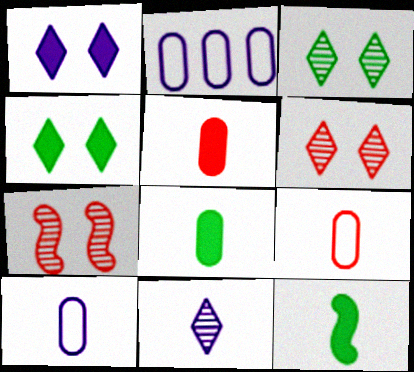[[2, 6, 12], 
[9, 11, 12]]